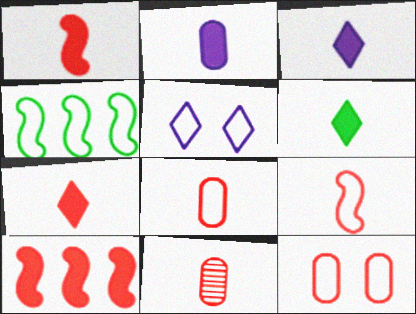[[1, 2, 6], 
[3, 6, 7], 
[4, 5, 8], 
[7, 9, 11]]